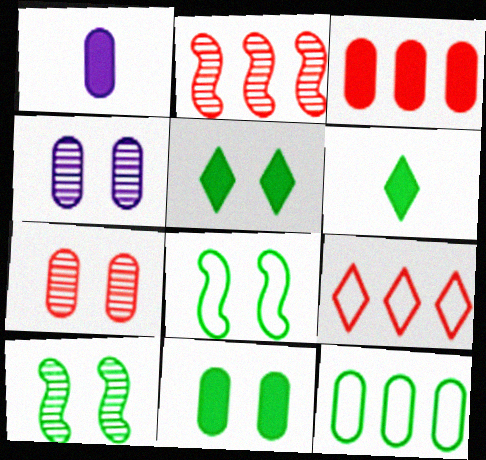[[1, 3, 11], 
[1, 7, 12], 
[1, 9, 10], 
[2, 3, 9], 
[6, 10, 12]]